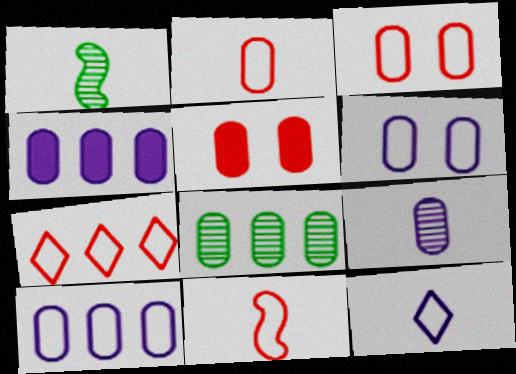[[3, 7, 11], 
[4, 6, 9]]